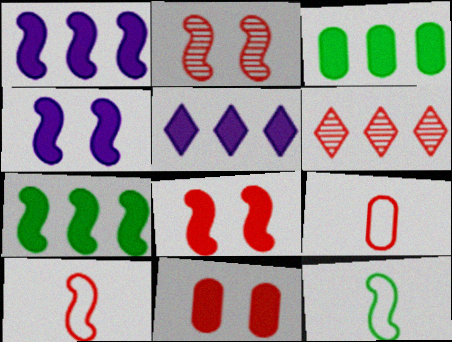[[1, 2, 12], 
[6, 8, 9], 
[6, 10, 11]]